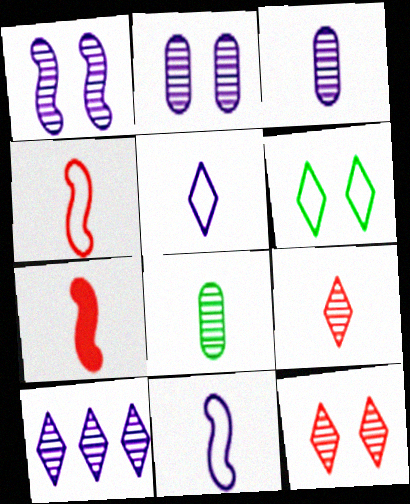[[1, 3, 10], 
[5, 7, 8]]